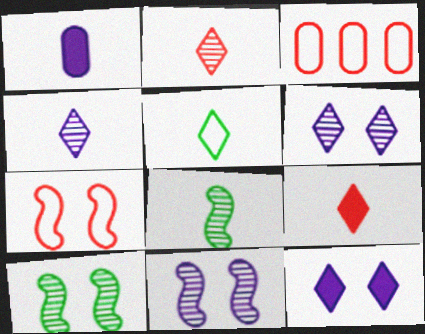[[3, 8, 12], 
[4, 5, 9]]